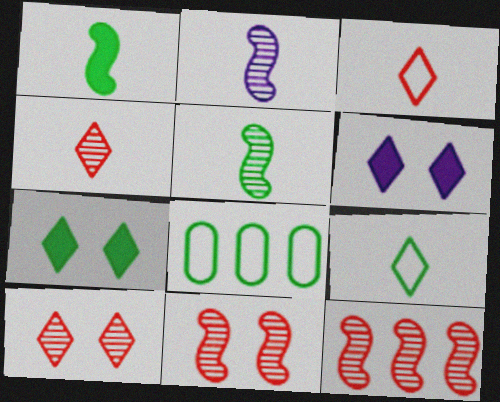[[5, 7, 8]]